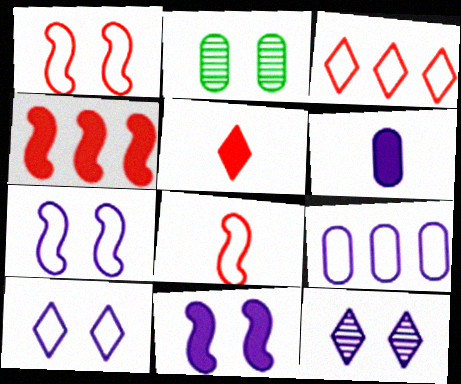[]